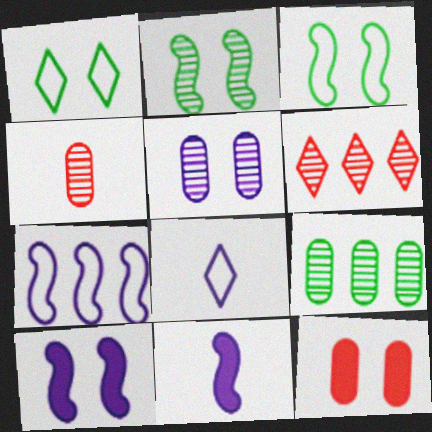[[4, 5, 9]]